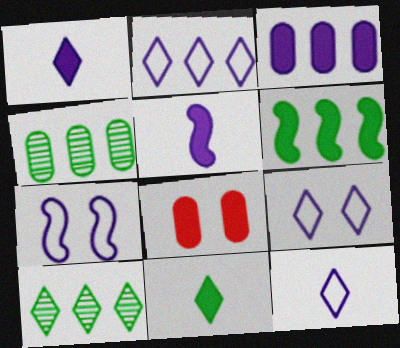[[1, 6, 8], 
[2, 9, 12]]